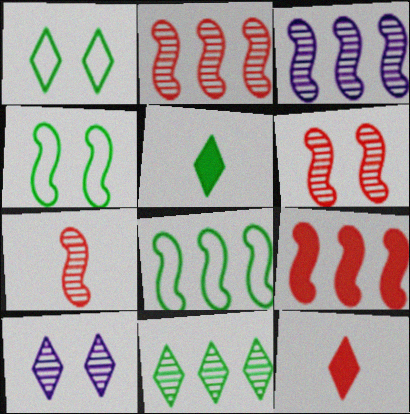[[1, 5, 11], 
[2, 6, 7], 
[3, 8, 9]]